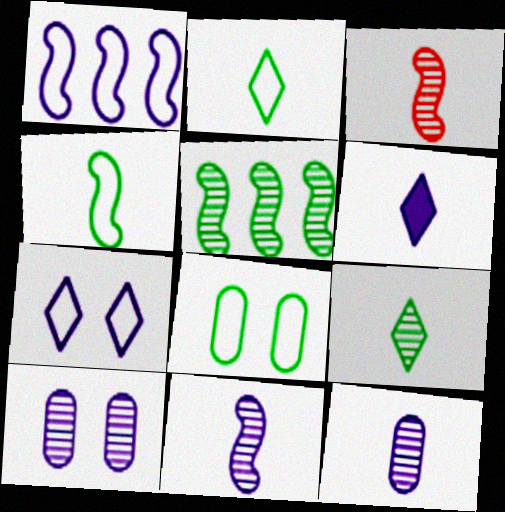[[1, 6, 10], 
[3, 9, 12]]